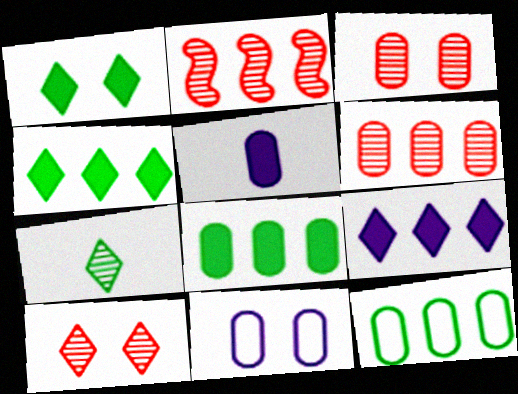[[2, 9, 12], 
[3, 5, 12]]